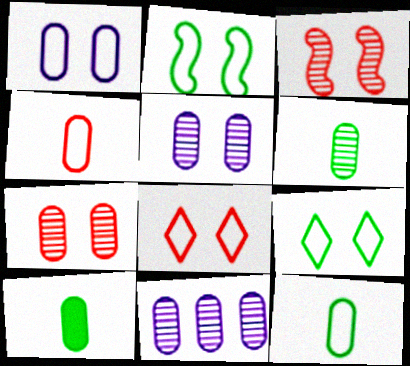[[1, 2, 8], 
[6, 7, 11], 
[6, 10, 12]]